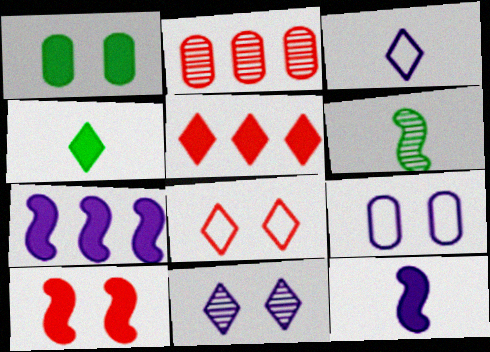[[1, 5, 12], 
[2, 6, 11], 
[5, 6, 9]]